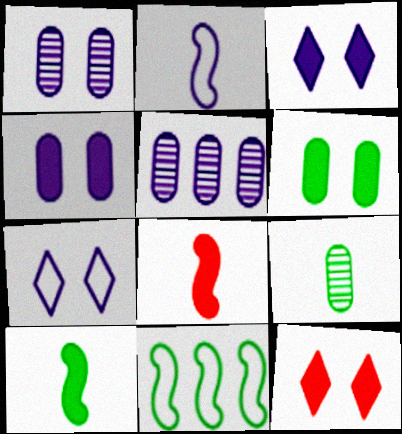[[2, 3, 5]]